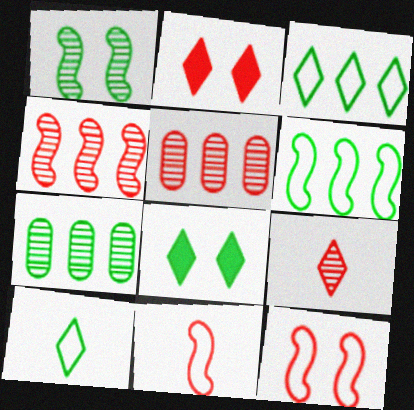[[2, 5, 11]]